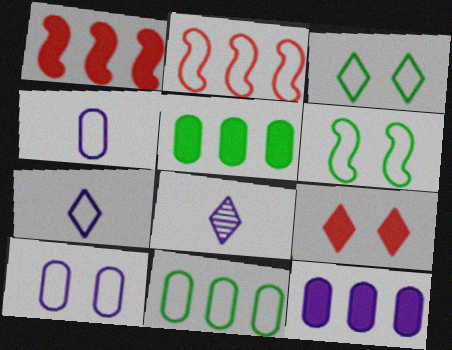[[2, 3, 4]]